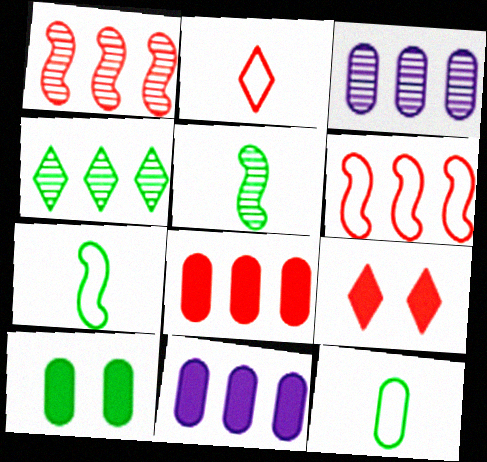[[1, 3, 4], 
[3, 7, 9], 
[4, 6, 11], 
[4, 7, 10]]